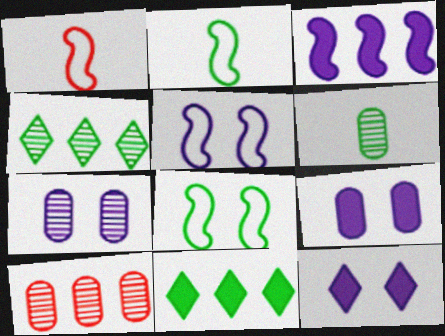[[1, 4, 9], 
[1, 7, 11], 
[2, 10, 12], 
[5, 7, 12], 
[6, 7, 10], 
[6, 8, 11]]